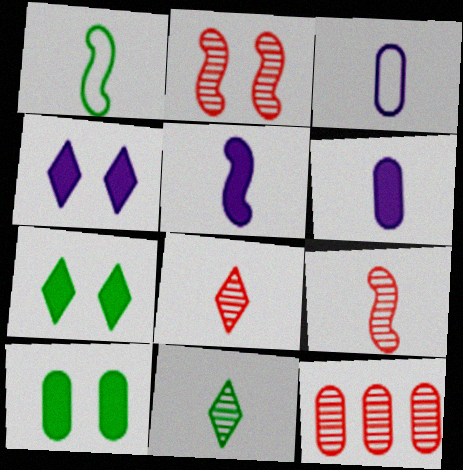[[1, 4, 12], 
[1, 5, 9], 
[1, 6, 8], 
[2, 8, 12], 
[3, 10, 12]]